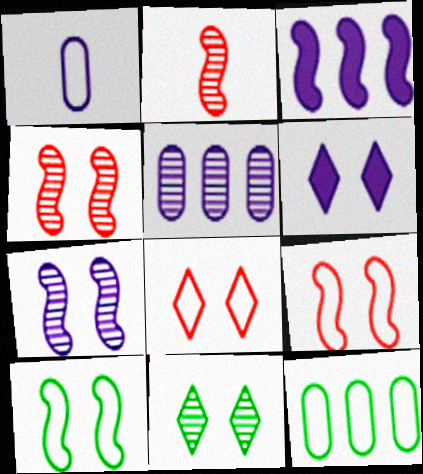[[2, 3, 10], 
[2, 5, 11], 
[2, 6, 12], 
[6, 8, 11]]